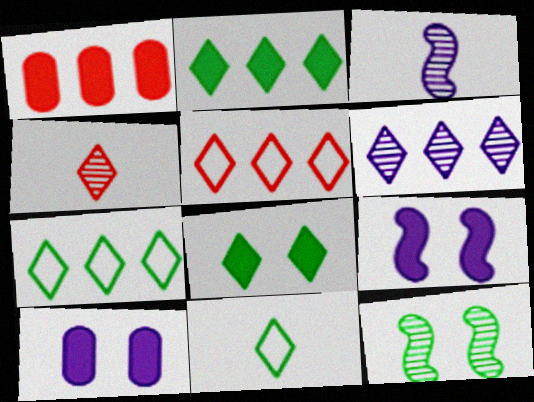[[2, 5, 6]]